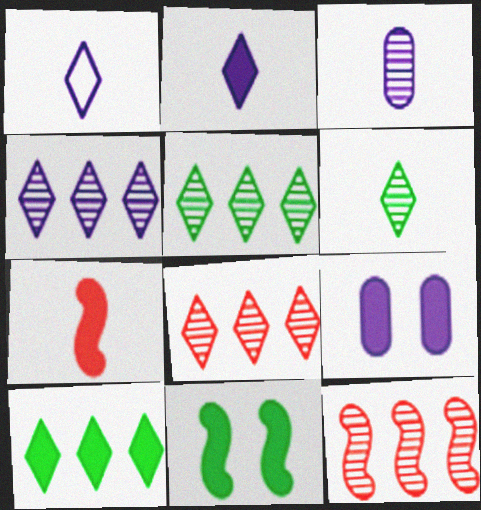[[4, 5, 8], 
[7, 9, 10]]